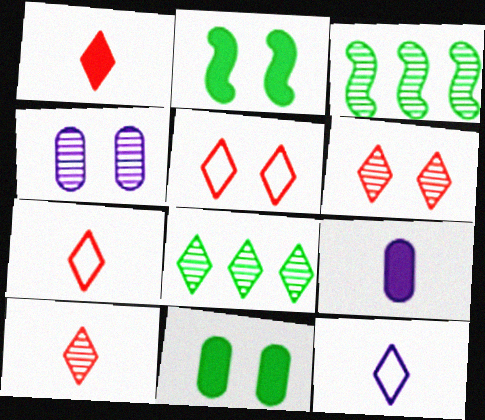[[1, 7, 10], 
[2, 4, 5], 
[3, 4, 10], 
[3, 5, 9]]